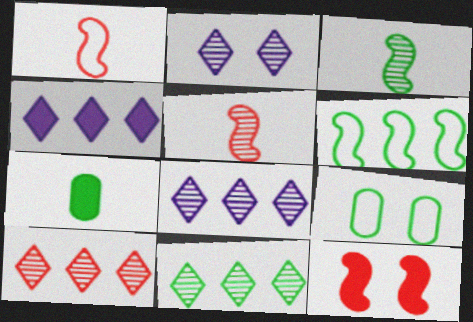[[2, 9, 12], 
[4, 5, 9], 
[4, 7, 12], 
[8, 10, 11]]